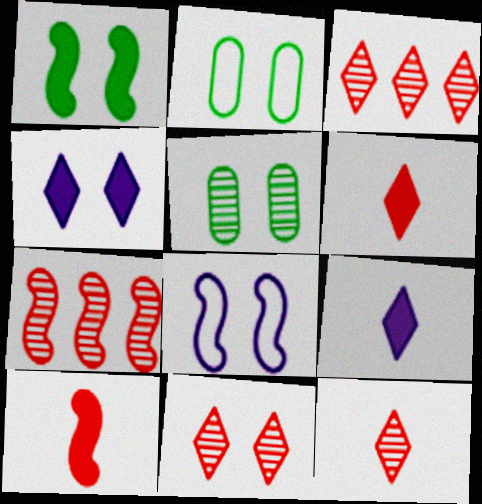[[2, 7, 9], 
[3, 11, 12]]